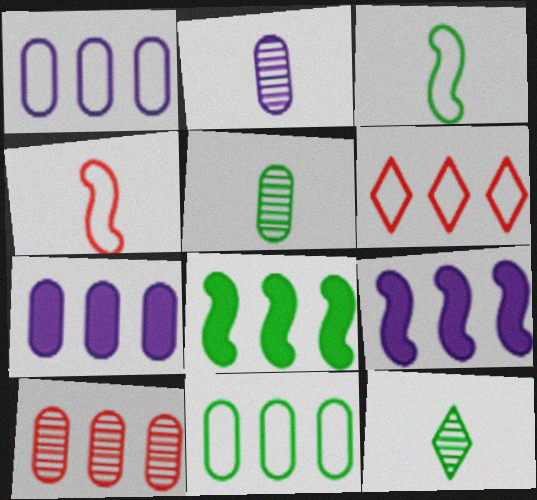[[7, 10, 11]]